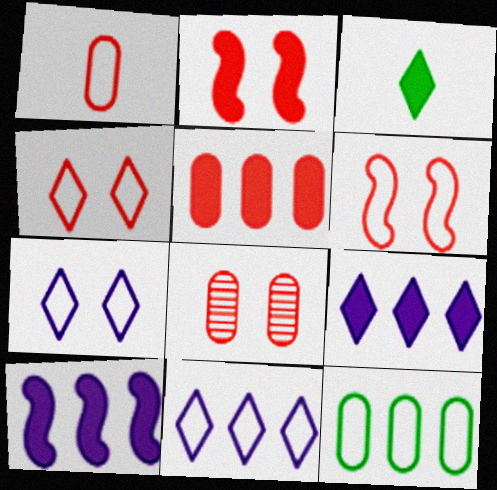[[1, 5, 8], 
[2, 4, 8]]